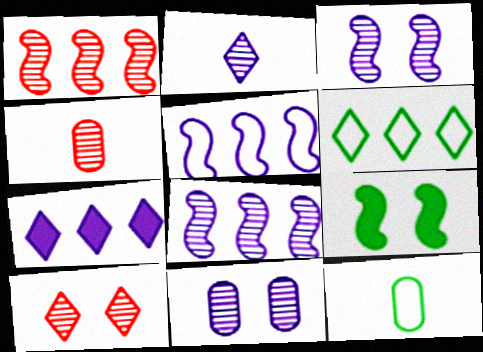[[1, 4, 10], 
[2, 8, 11]]